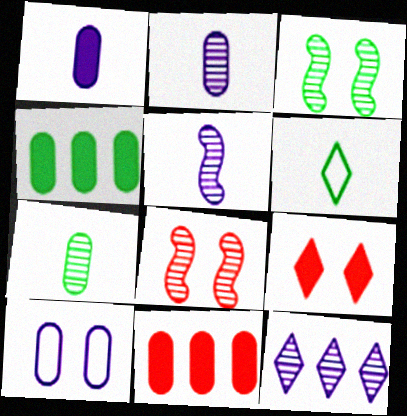[[3, 4, 6], 
[3, 9, 10], 
[6, 9, 12], 
[7, 8, 12], 
[7, 10, 11]]